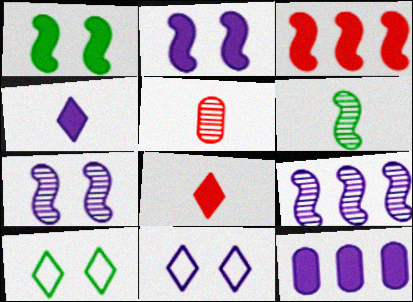[[1, 8, 12], 
[2, 4, 12]]